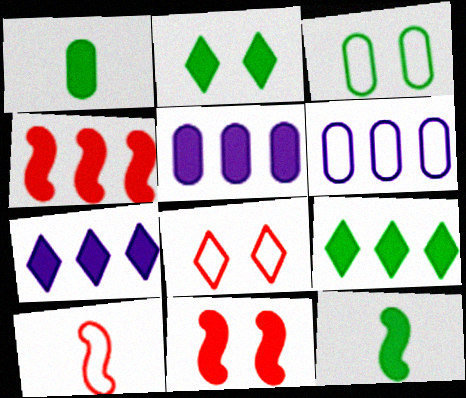[[1, 7, 11], 
[4, 5, 9]]